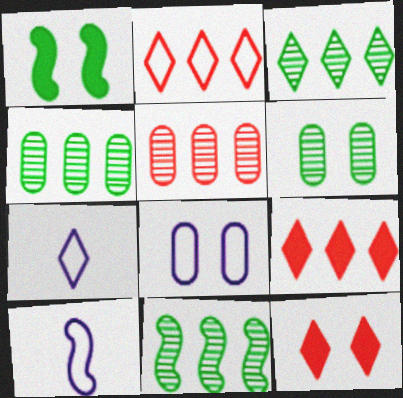[[1, 5, 7], 
[3, 4, 11], 
[3, 7, 12], 
[4, 10, 12], 
[6, 9, 10]]